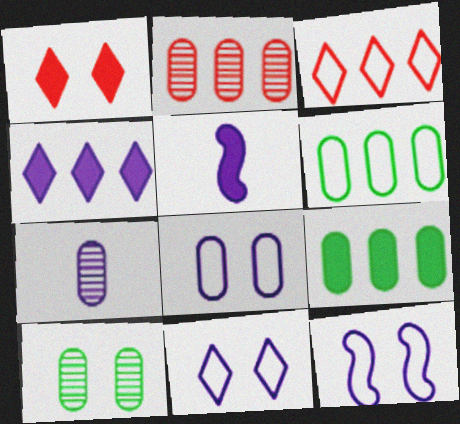[[1, 5, 9], 
[1, 10, 12], 
[2, 7, 10], 
[3, 5, 10], 
[4, 7, 12], 
[8, 11, 12]]